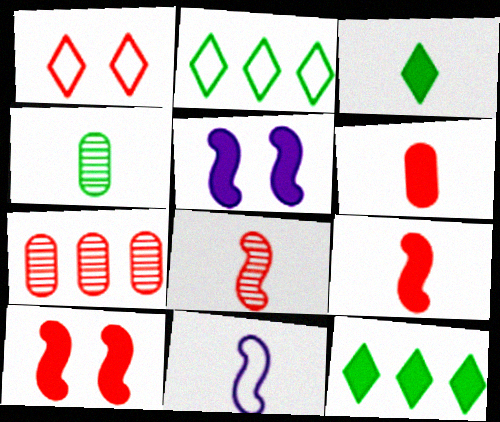[[1, 7, 9], 
[5, 6, 12]]